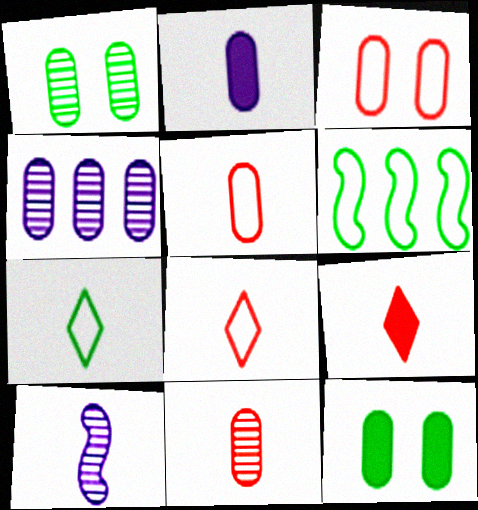[[1, 4, 11], 
[4, 5, 12]]